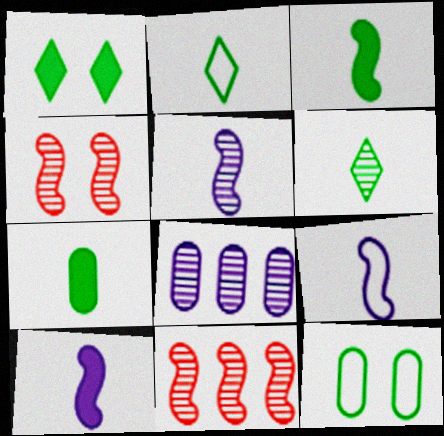[[4, 6, 8], 
[5, 9, 10]]